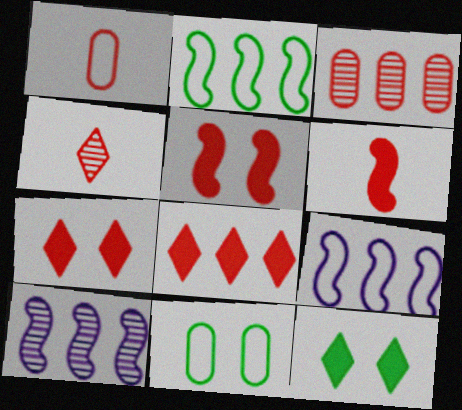[[1, 4, 6], 
[1, 10, 12]]